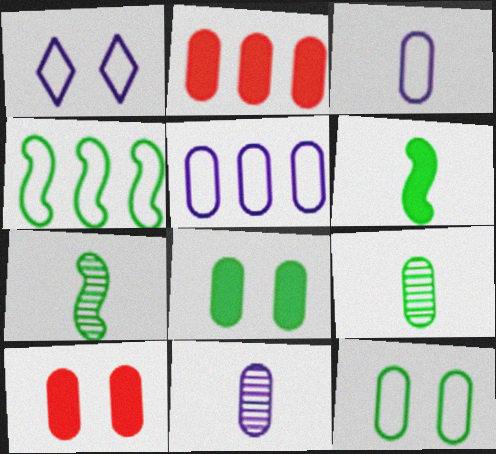[[1, 2, 7], 
[2, 11, 12], 
[5, 9, 10]]